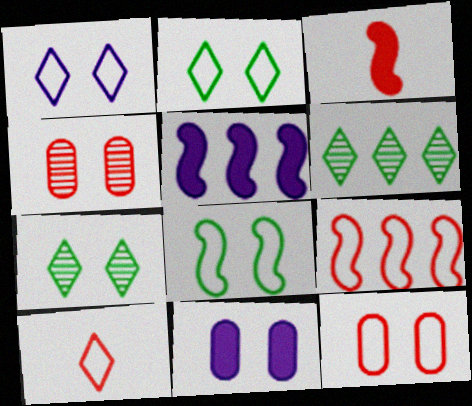[[1, 8, 12], 
[9, 10, 12]]